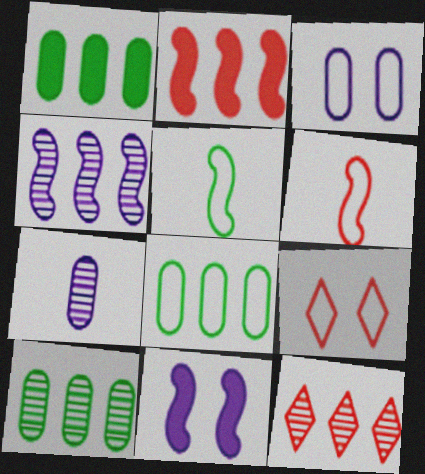[[1, 8, 10], 
[4, 10, 12]]